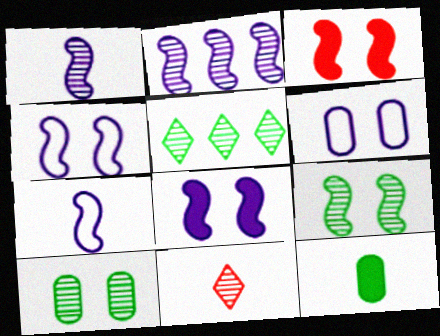[[2, 7, 8], 
[2, 10, 11], 
[3, 4, 9], 
[7, 11, 12]]